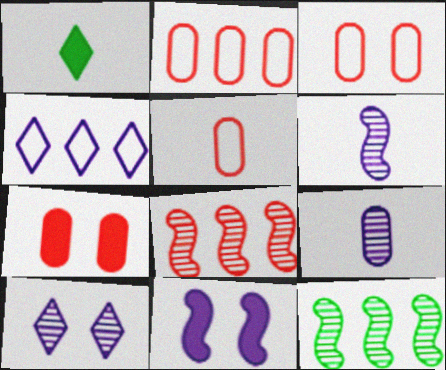[[1, 5, 6], 
[2, 3, 5], 
[4, 9, 11]]